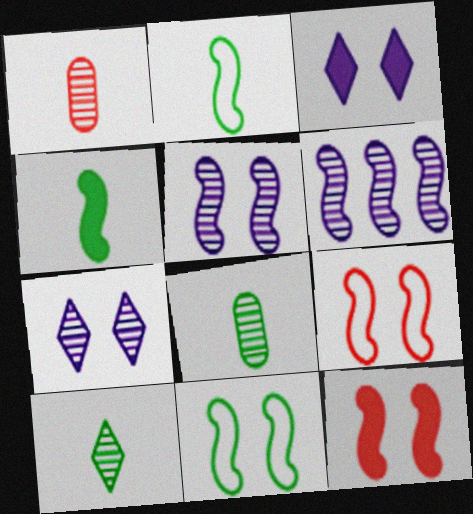[[2, 6, 12], 
[4, 6, 9], 
[5, 11, 12]]